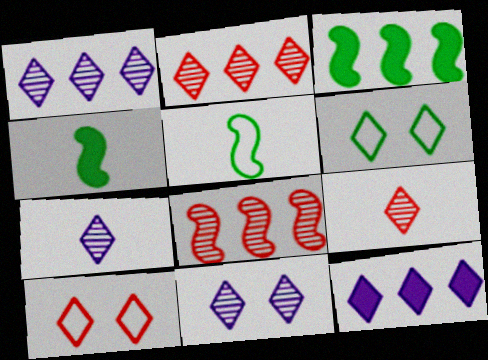[[1, 7, 11], 
[6, 9, 12]]